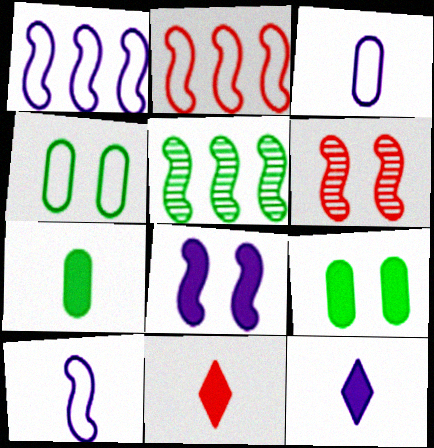[]